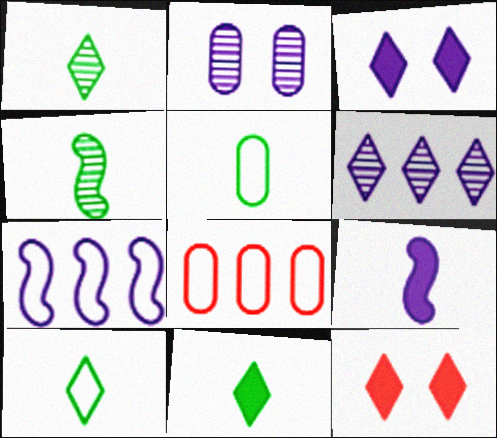[[1, 10, 11], 
[3, 4, 8], 
[4, 5, 11], 
[6, 10, 12]]